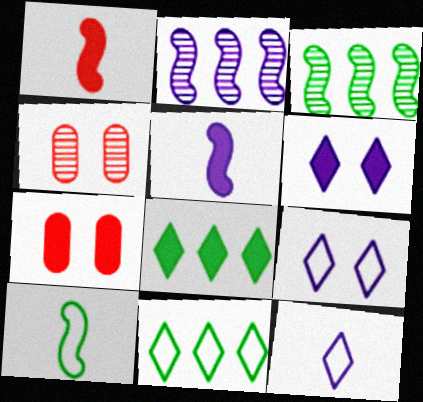[[3, 7, 12], 
[4, 5, 11], 
[5, 7, 8]]